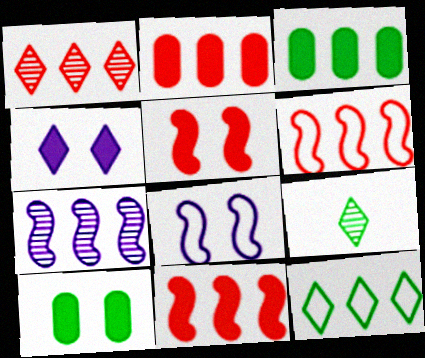[[1, 2, 6], 
[2, 7, 12], 
[2, 8, 9], 
[4, 5, 10]]